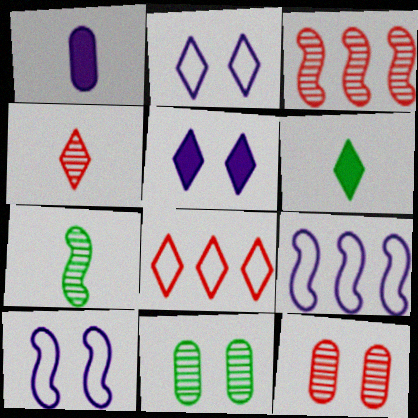[[3, 4, 12], 
[6, 9, 12]]